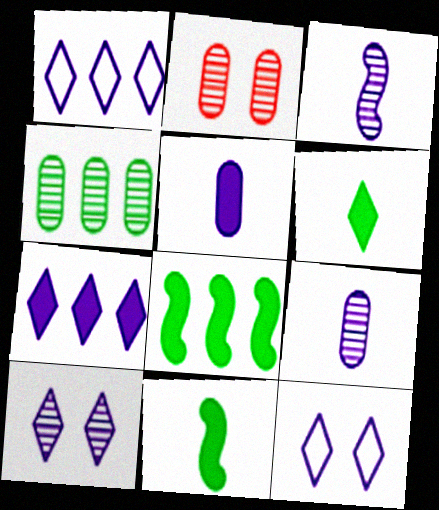[[1, 2, 11], 
[2, 4, 9]]